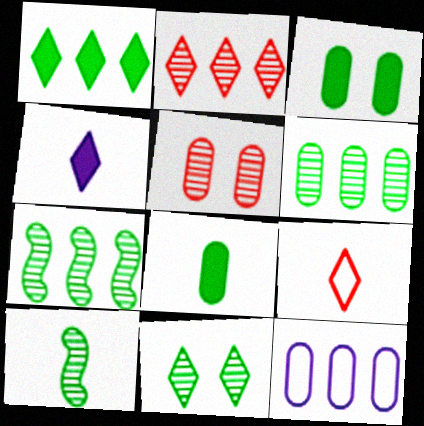[[5, 8, 12], 
[6, 10, 11]]